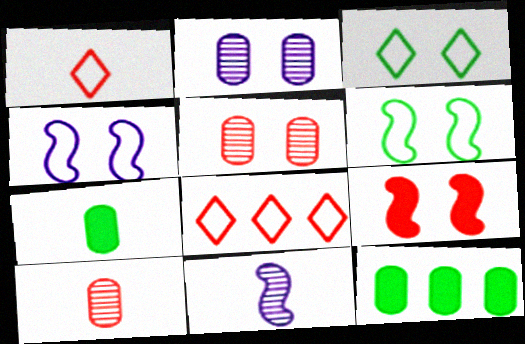[[1, 7, 11], 
[2, 3, 9], 
[8, 9, 10]]